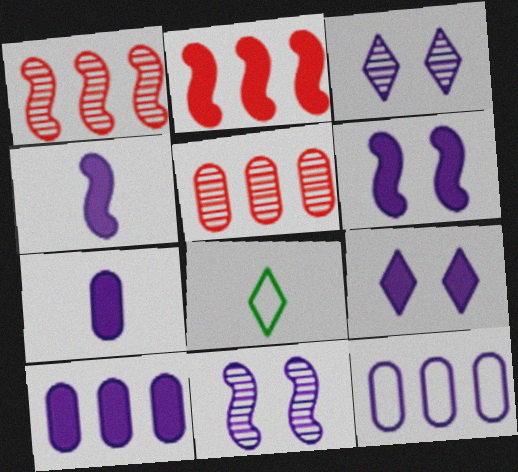[[3, 4, 12], 
[4, 9, 10], 
[5, 6, 8]]